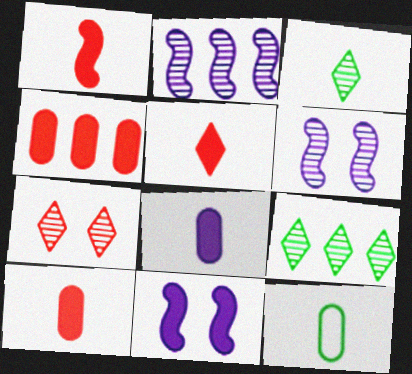[[1, 5, 10]]